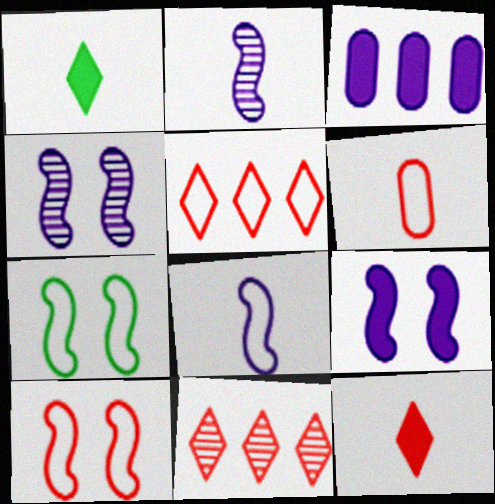[[1, 2, 6], 
[5, 6, 10]]